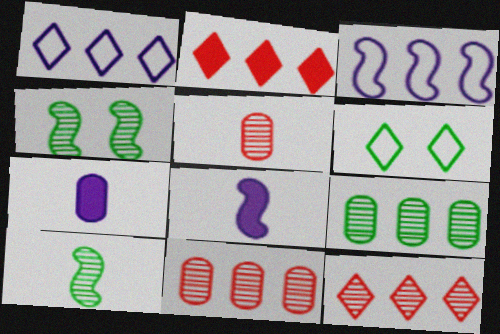[[2, 3, 9], 
[6, 8, 11]]